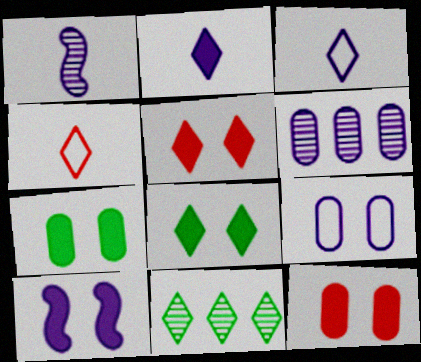[[3, 5, 11], 
[3, 6, 10], 
[5, 7, 10], 
[8, 10, 12]]